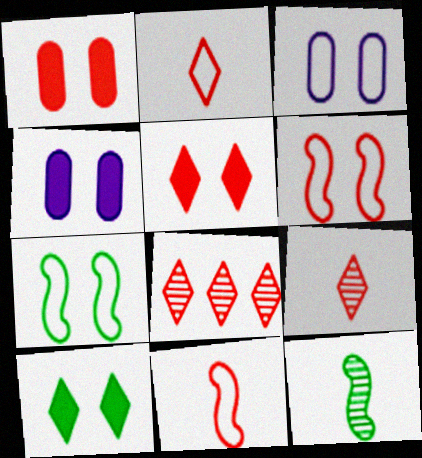[[1, 8, 11], 
[2, 5, 8]]